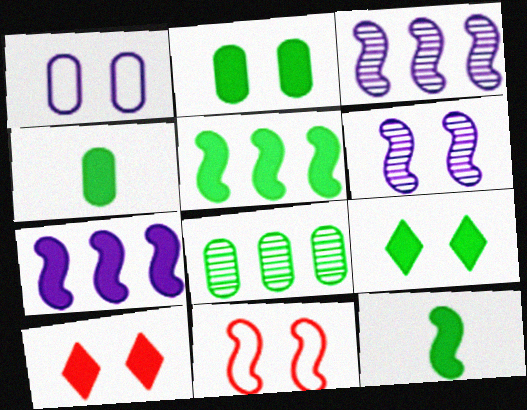[[3, 11, 12], 
[4, 5, 9], 
[4, 7, 10]]